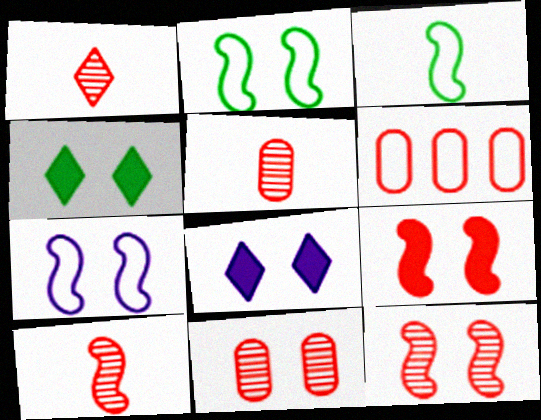[[1, 5, 10], 
[1, 6, 9], 
[2, 8, 11], 
[4, 7, 11]]